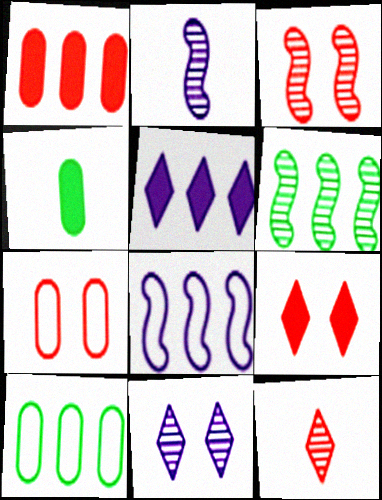[[2, 3, 6], 
[2, 9, 10], 
[3, 7, 9]]